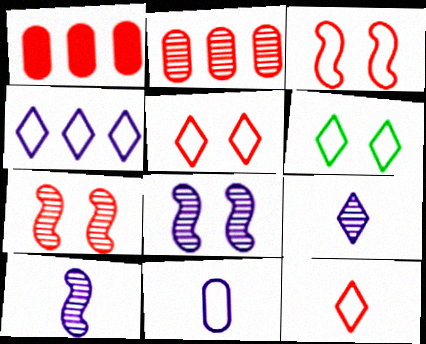[[1, 6, 10], 
[1, 7, 12], 
[4, 6, 12]]